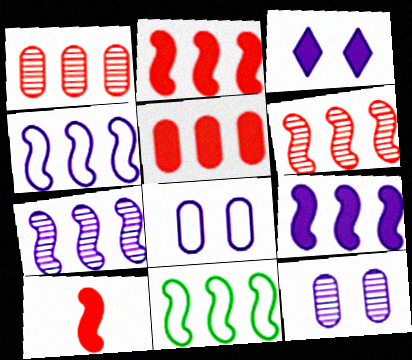[[2, 7, 11], 
[4, 7, 9], 
[6, 9, 11]]